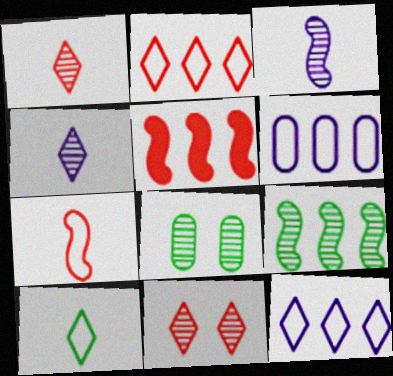[]